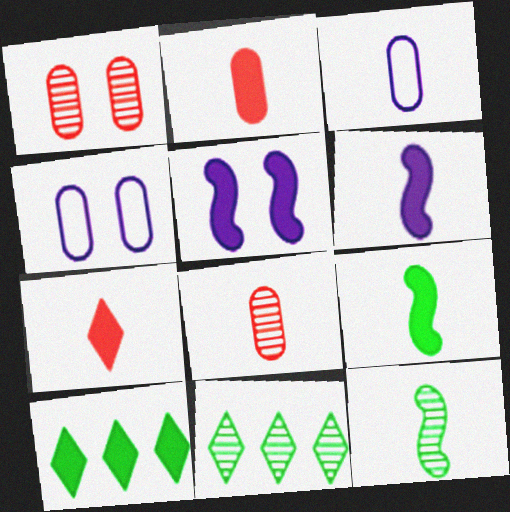[[2, 5, 10], 
[3, 7, 12]]